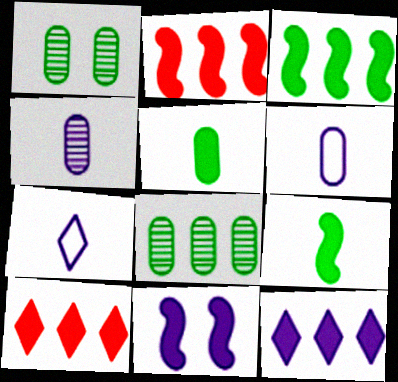[[1, 2, 7], 
[2, 9, 11], 
[5, 10, 11]]